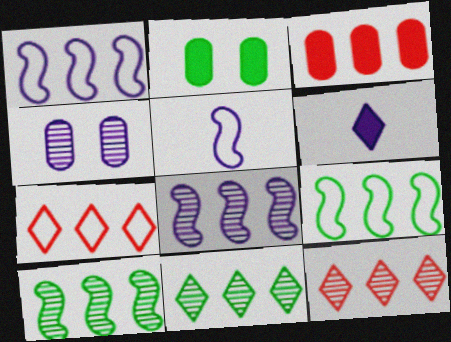[[1, 3, 11], 
[1, 4, 6], 
[2, 5, 12]]